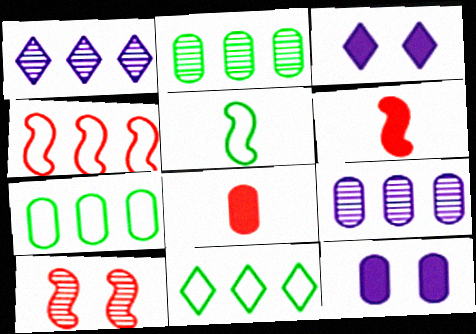[[4, 6, 10]]